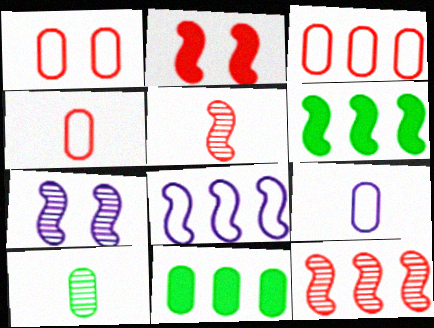[[1, 3, 4], 
[6, 8, 12]]